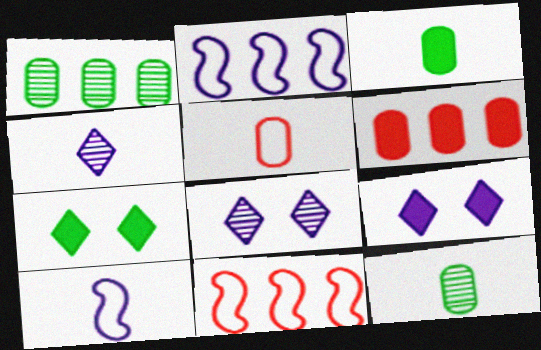[[3, 8, 11], 
[9, 11, 12]]